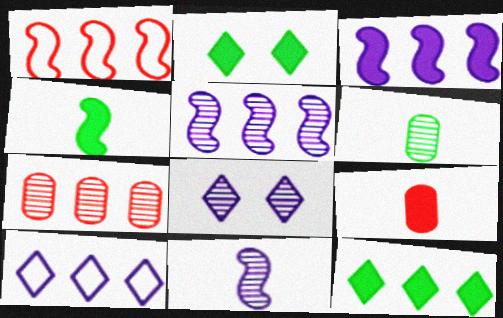[[2, 3, 9]]